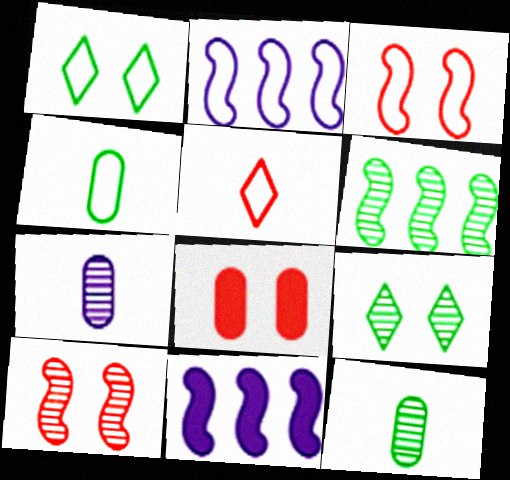[[6, 9, 12]]